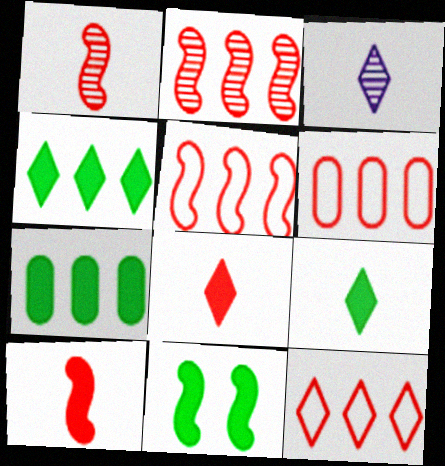[[3, 6, 11], 
[5, 6, 12], 
[7, 9, 11]]